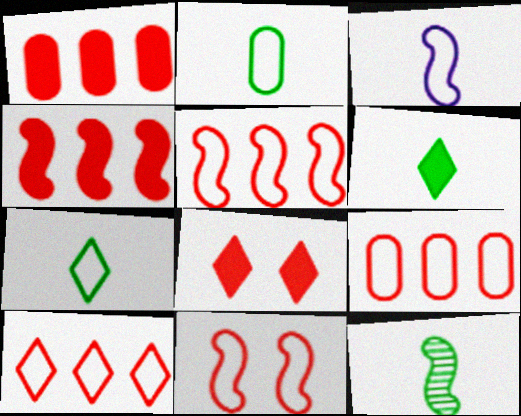[[2, 6, 12], 
[5, 9, 10]]